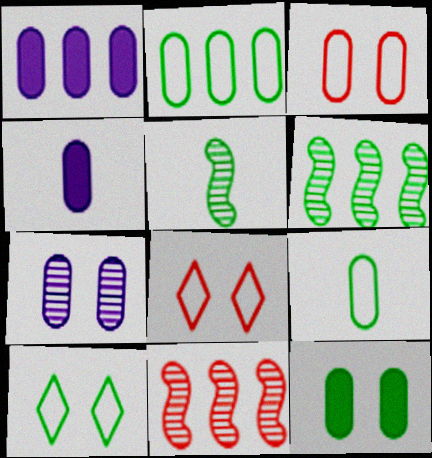[[1, 5, 8], 
[3, 7, 12], 
[4, 6, 8], 
[4, 10, 11]]